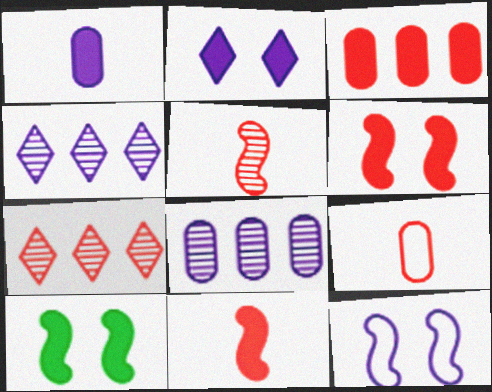[[1, 4, 12], 
[4, 9, 10], 
[6, 7, 9]]